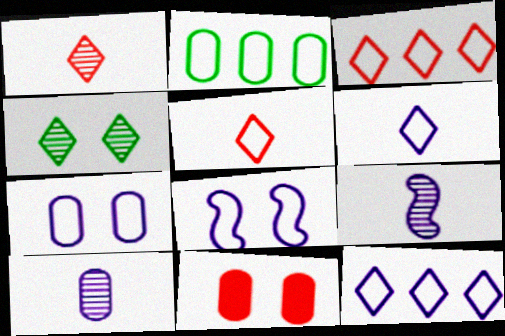[[2, 5, 8], 
[2, 10, 11], 
[4, 8, 11]]